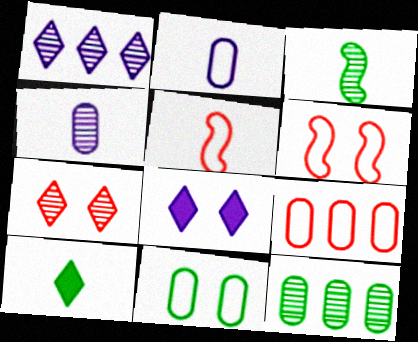[[2, 9, 11], 
[3, 8, 9], 
[4, 5, 10], 
[5, 8, 12]]